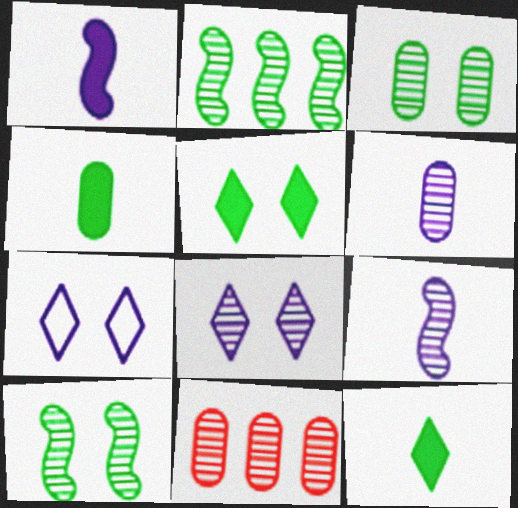[[3, 6, 11]]